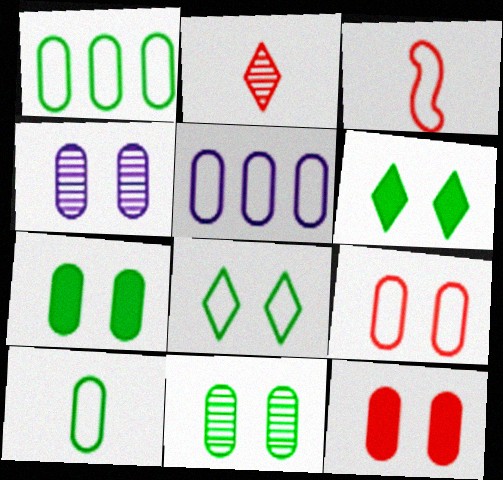[[3, 5, 8], 
[4, 7, 9], 
[5, 9, 10]]